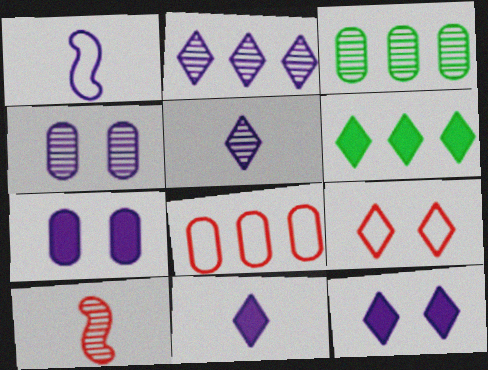[[1, 2, 7], 
[5, 6, 9]]